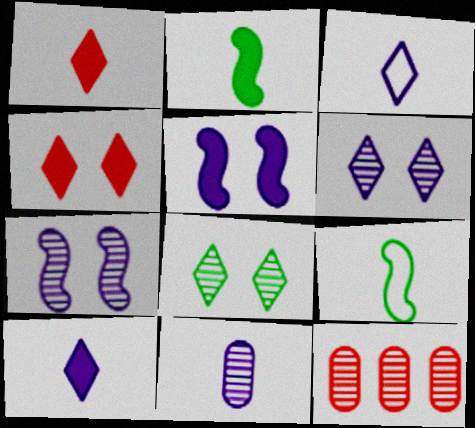[[1, 9, 11]]